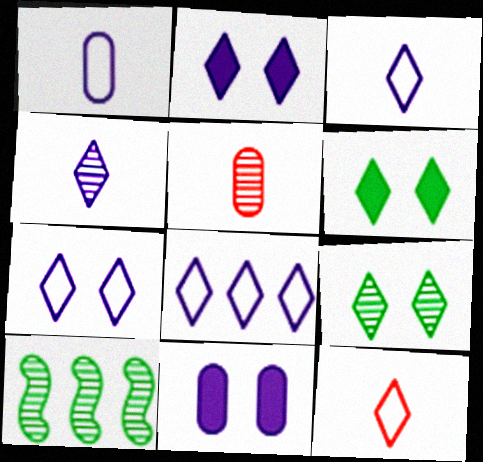[[2, 4, 8], 
[3, 7, 8], 
[10, 11, 12]]